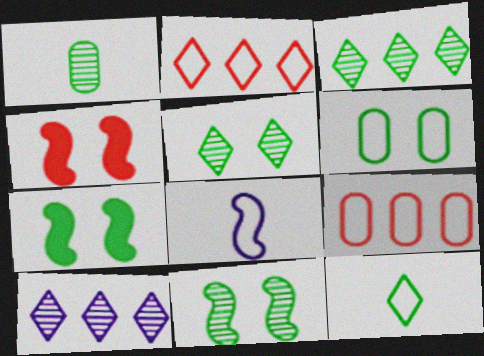[[1, 3, 11], 
[2, 6, 8], 
[5, 6, 7]]